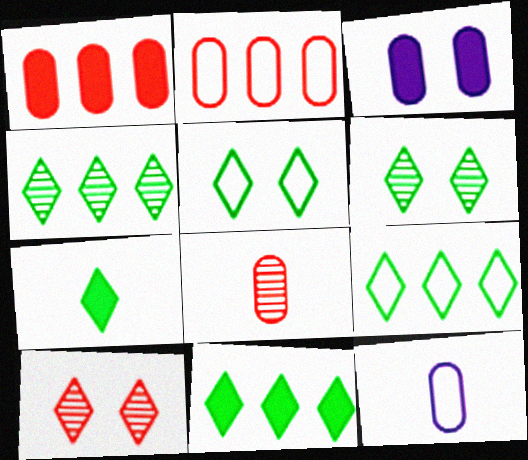[[4, 5, 7], 
[4, 9, 11], 
[6, 7, 9]]